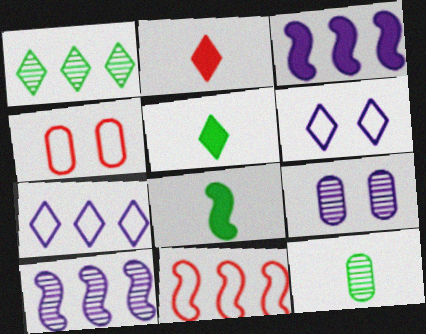[[1, 2, 6], 
[4, 5, 10], 
[5, 9, 11]]